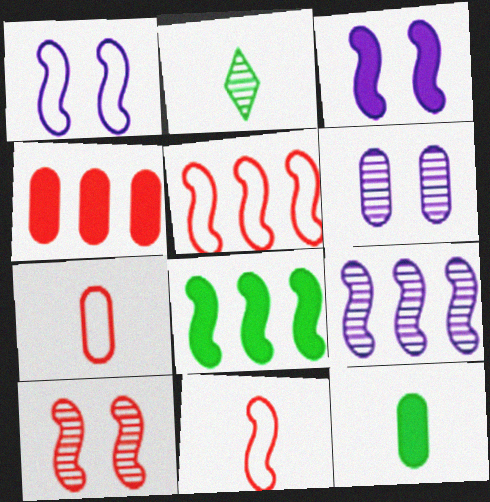[[1, 2, 4], 
[5, 8, 9]]